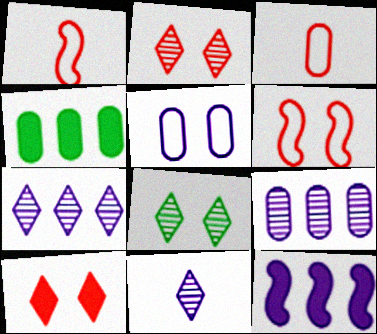[[3, 8, 12], 
[4, 6, 11], 
[5, 11, 12]]